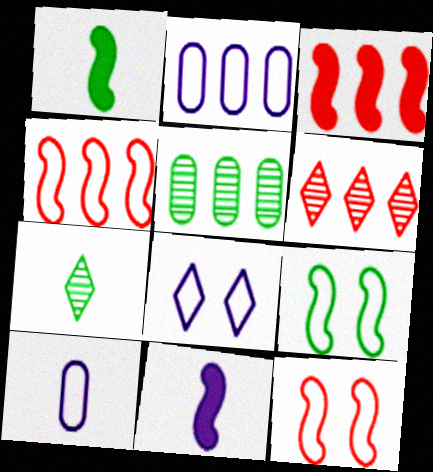[]